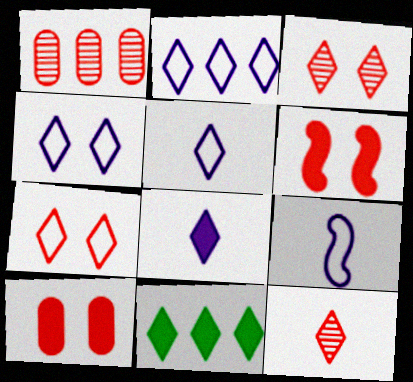[[2, 4, 5], 
[3, 5, 11], 
[4, 11, 12]]